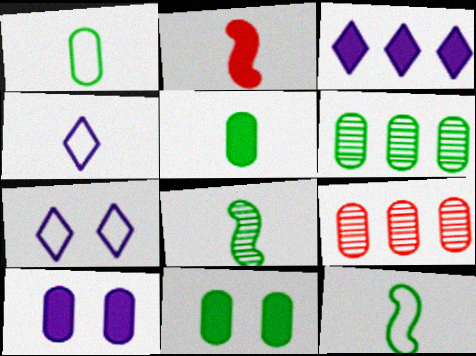[[1, 6, 11], 
[1, 9, 10], 
[2, 3, 11], 
[2, 6, 7]]